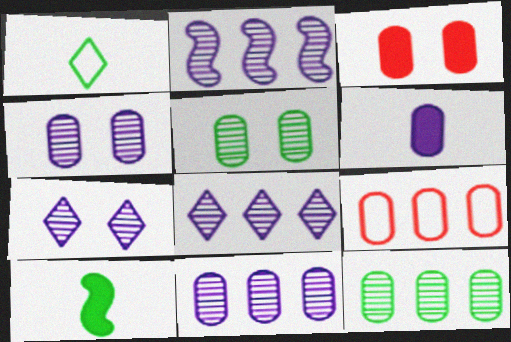[[1, 2, 3], 
[2, 8, 11], 
[5, 6, 9], 
[7, 9, 10]]